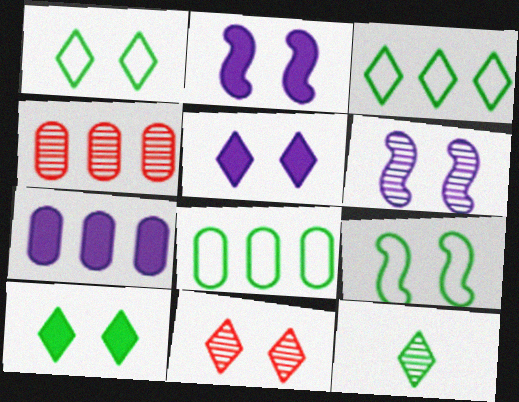[[1, 5, 11], 
[3, 10, 12], 
[4, 6, 12], 
[4, 7, 8]]